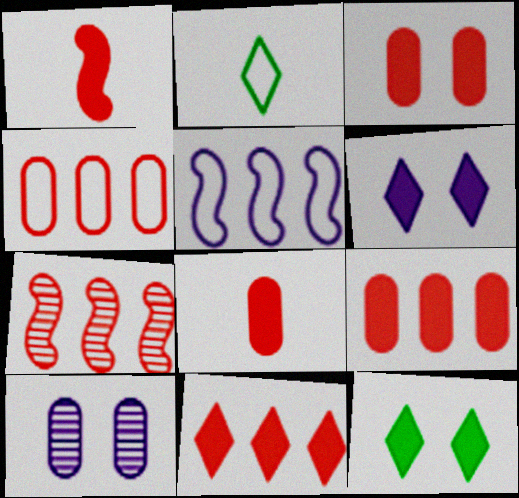[[1, 3, 11], 
[3, 8, 9], 
[4, 7, 11]]